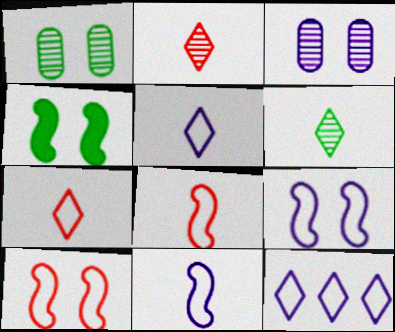[]